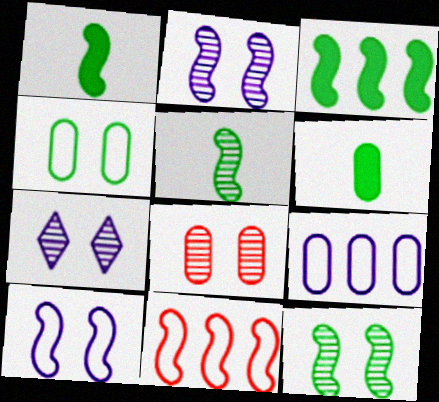[[1, 2, 11], 
[6, 7, 11], 
[6, 8, 9], 
[7, 8, 12]]